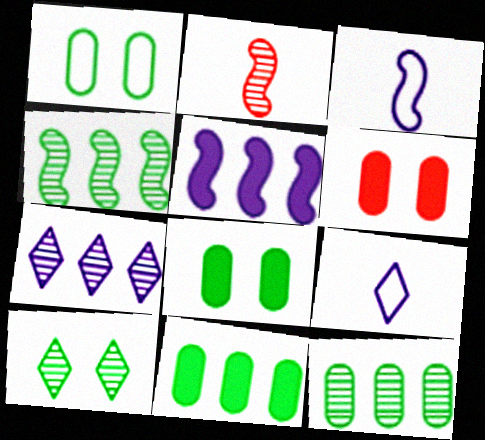[[4, 6, 9]]